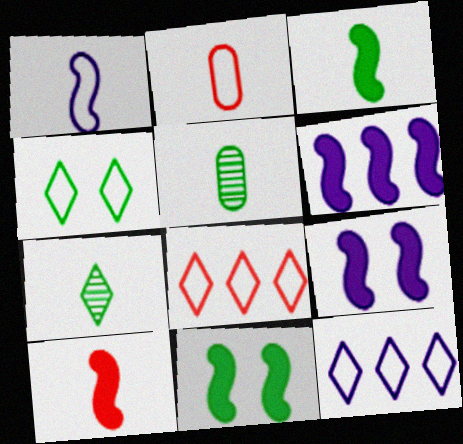[[5, 8, 9], 
[6, 10, 11]]